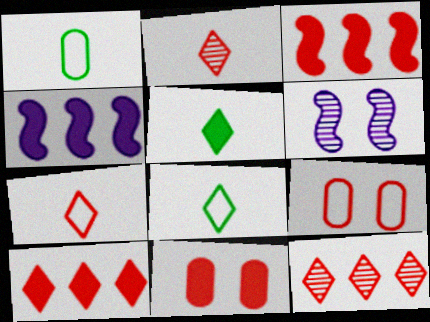[[1, 6, 10], 
[2, 3, 9], 
[4, 5, 11]]